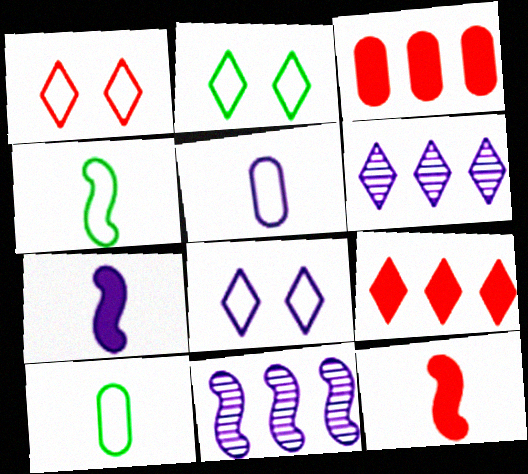[[1, 2, 8]]